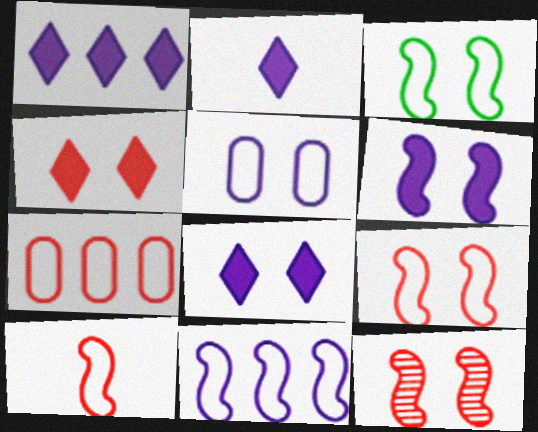[[1, 2, 8], 
[3, 6, 12], 
[3, 10, 11]]